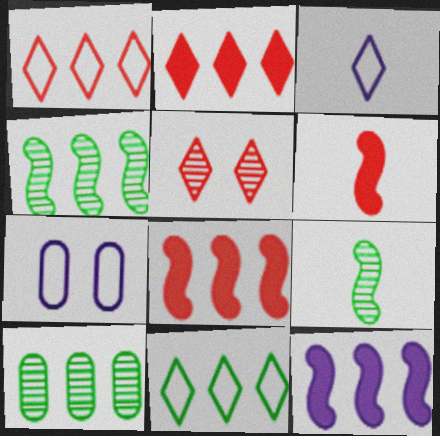[[1, 10, 12], 
[2, 7, 9]]